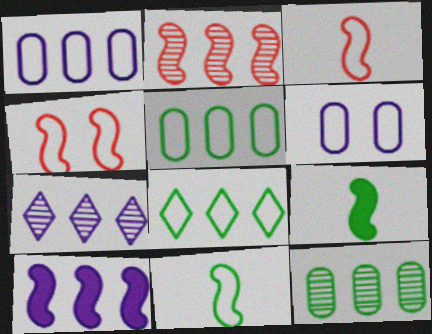[[1, 7, 10], 
[2, 7, 12], 
[3, 6, 8]]